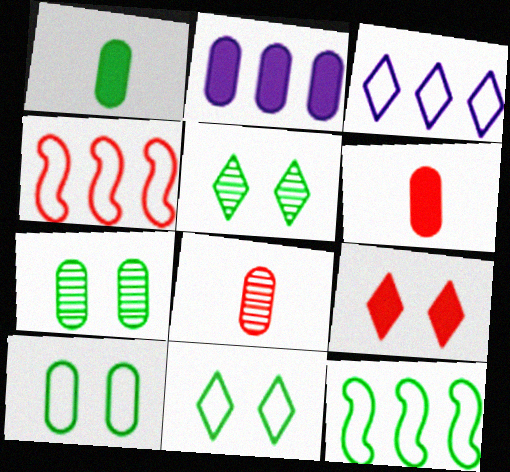[[1, 5, 12], 
[2, 8, 10], 
[4, 8, 9]]